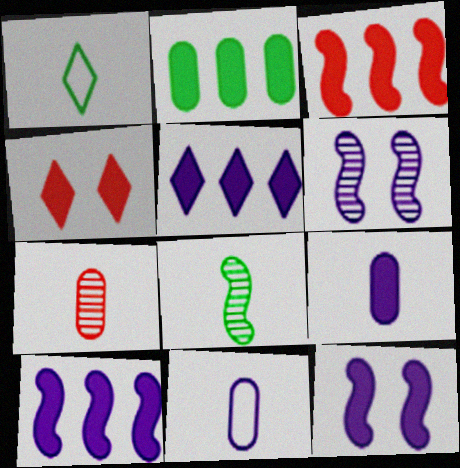[[2, 3, 5], 
[5, 6, 11], 
[5, 9, 12]]